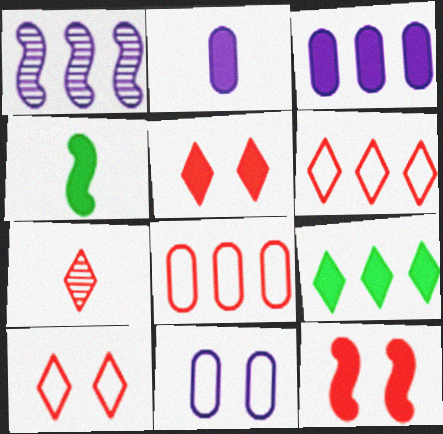[[1, 8, 9], 
[2, 9, 12], 
[3, 4, 5], 
[5, 6, 7], 
[7, 8, 12]]